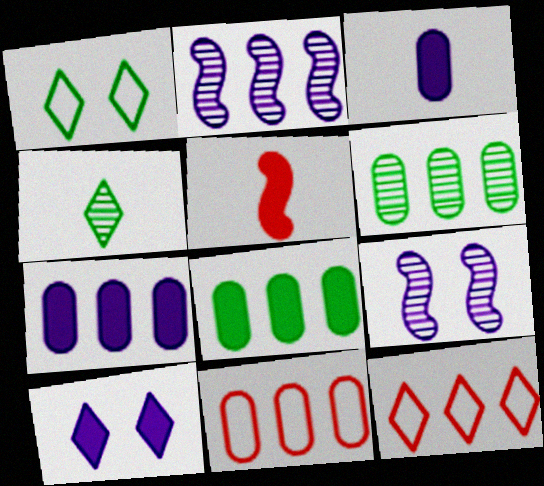[[2, 8, 12], 
[4, 10, 12], 
[5, 8, 10], 
[6, 7, 11]]